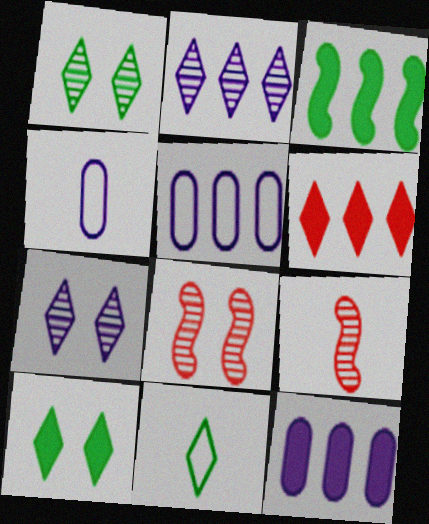[[3, 6, 12], 
[5, 9, 10], 
[6, 7, 11], 
[8, 11, 12]]